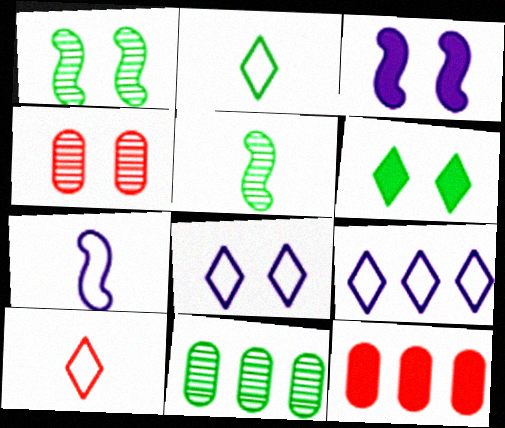[[3, 10, 11], 
[5, 8, 12]]